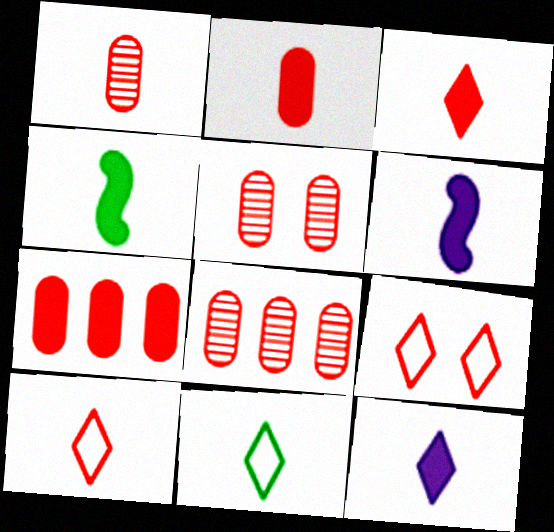[[1, 5, 8], 
[1, 6, 11], 
[2, 4, 12]]